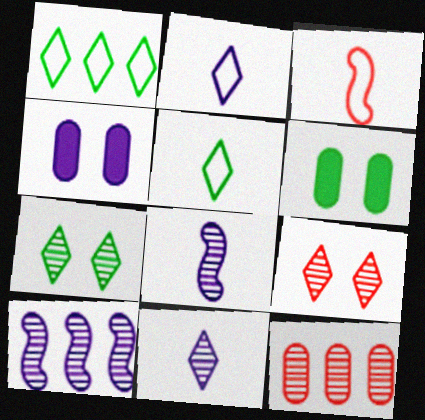[[2, 4, 10], 
[7, 8, 12]]